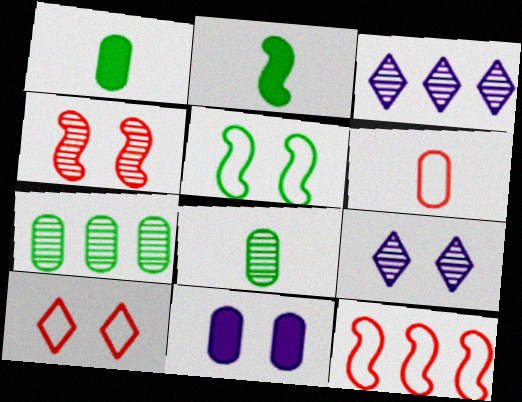[[1, 9, 12], 
[3, 4, 8], 
[6, 7, 11], 
[6, 10, 12]]